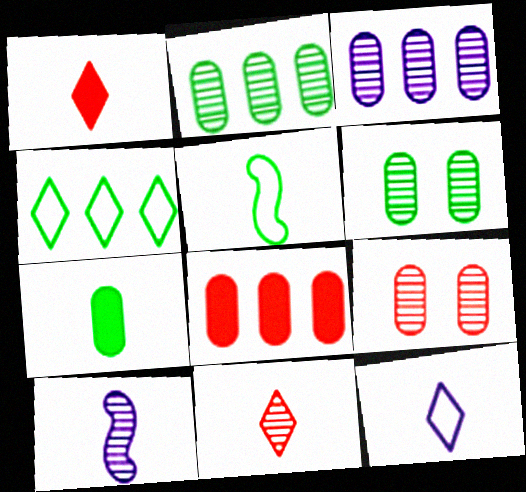[]